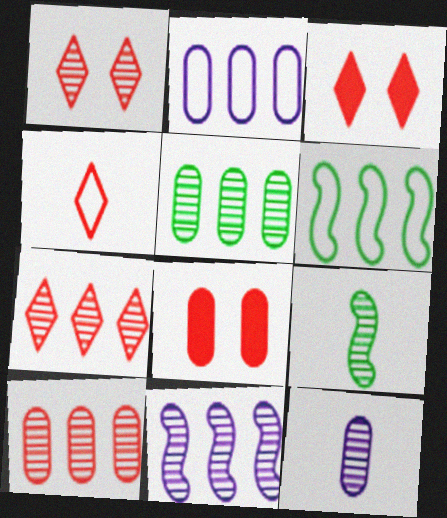[[2, 3, 9], 
[3, 4, 7], 
[3, 6, 12], 
[5, 7, 11]]